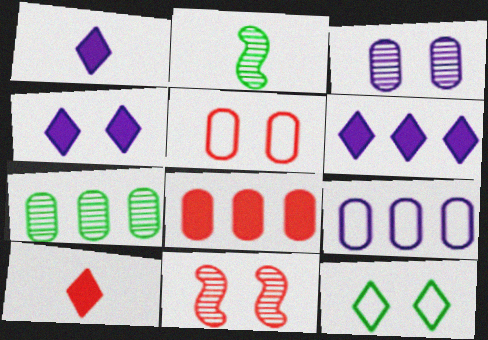[[1, 4, 6], 
[2, 5, 6], 
[7, 8, 9]]